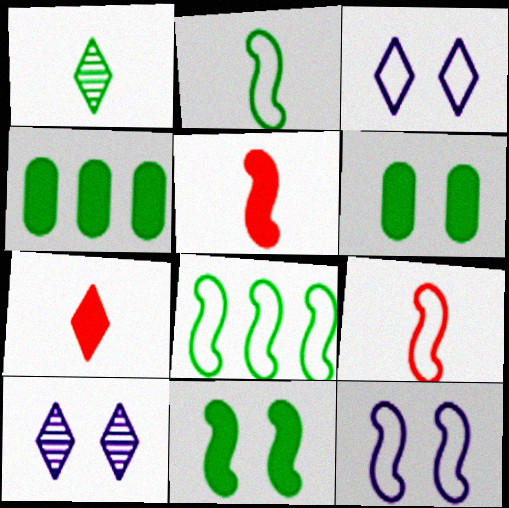[[1, 6, 8], 
[4, 9, 10], 
[8, 9, 12]]